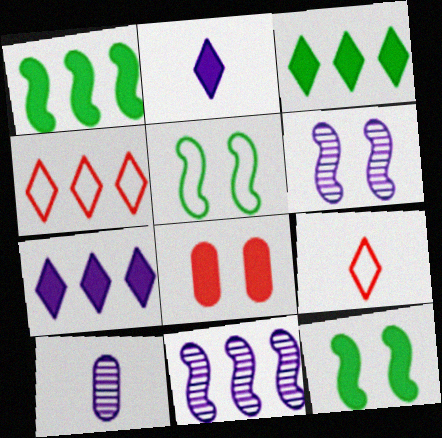[[1, 2, 8], 
[4, 10, 12]]